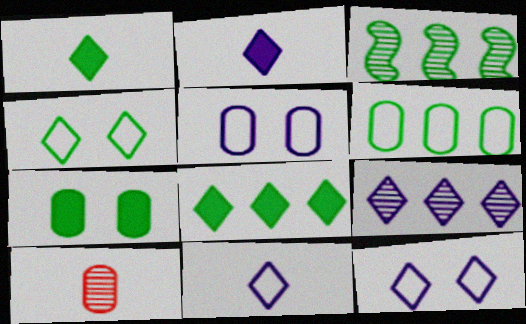[[2, 9, 12], 
[3, 6, 8]]